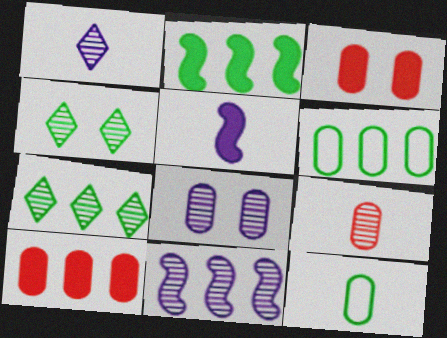[[1, 8, 11], 
[2, 4, 12], 
[2, 6, 7], 
[4, 9, 11], 
[8, 10, 12]]